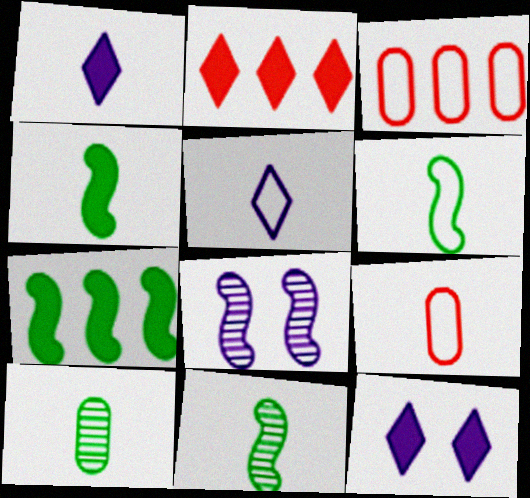[[1, 9, 11], 
[3, 11, 12], 
[4, 6, 11], 
[5, 6, 9]]